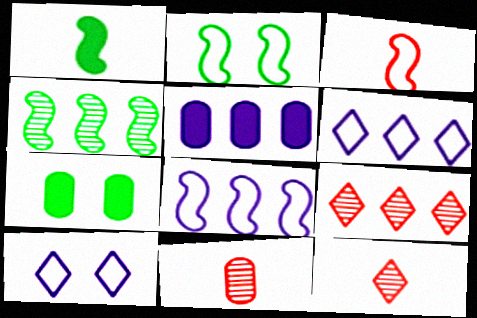[[1, 2, 4], 
[2, 3, 8], 
[2, 5, 12], 
[7, 8, 12]]